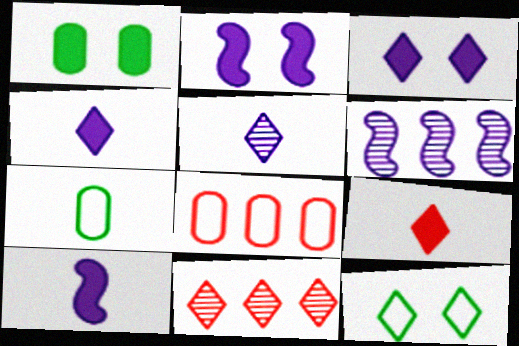[[2, 7, 11], 
[4, 11, 12]]